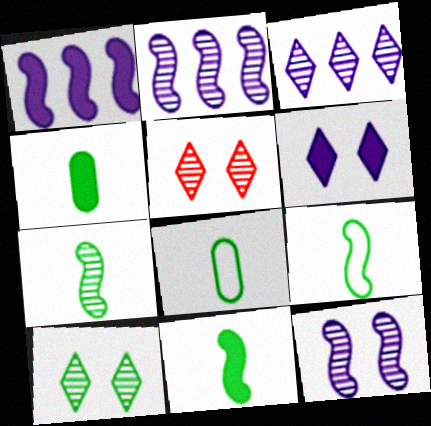[[1, 5, 8], 
[7, 9, 11]]